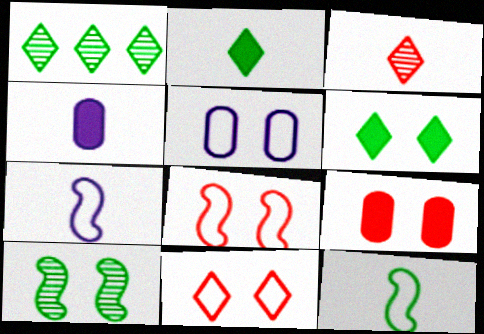[[1, 4, 8], 
[1, 7, 9], 
[3, 4, 12]]